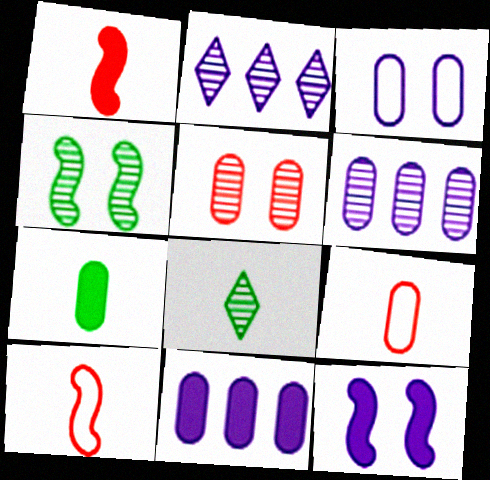[]